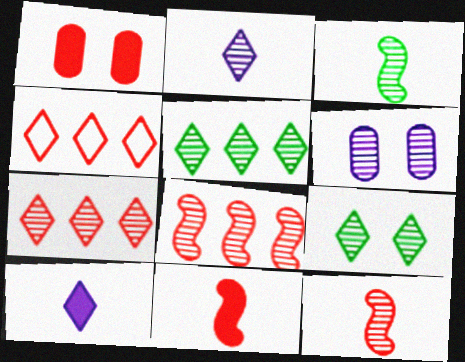[[1, 4, 12], 
[2, 7, 9], 
[3, 6, 7], 
[4, 9, 10], 
[5, 6, 12]]